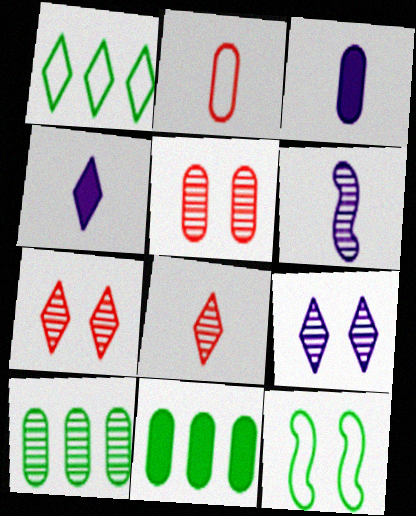[[1, 4, 7], 
[6, 7, 10]]